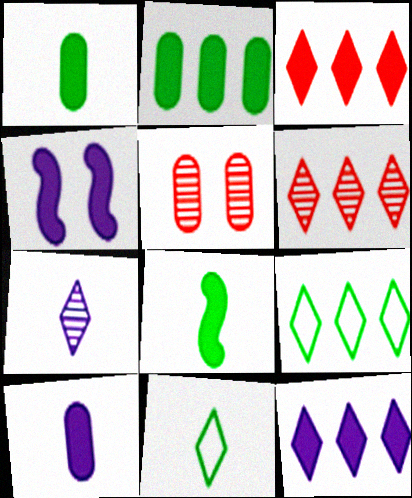[[1, 3, 4], 
[4, 10, 12], 
[6, 9, 12]]